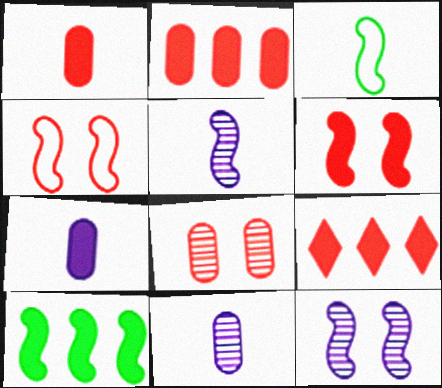[[1, 6, 9], 
[4, 5, 10]]